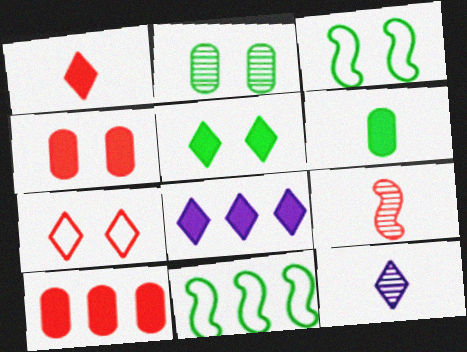[[1, 5, 8], 
[2, 3, 5], 
[3, 10, 12], 
[4, 11, 12], 
[7, 9, 10]]